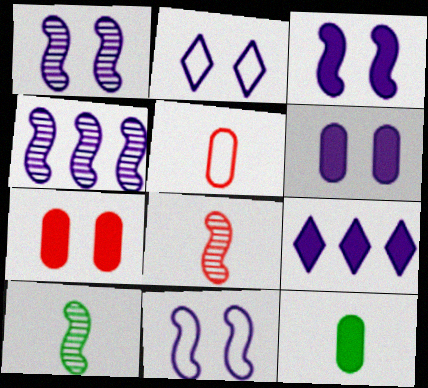[[1, 2, 6], 
[1, 3, 11]]